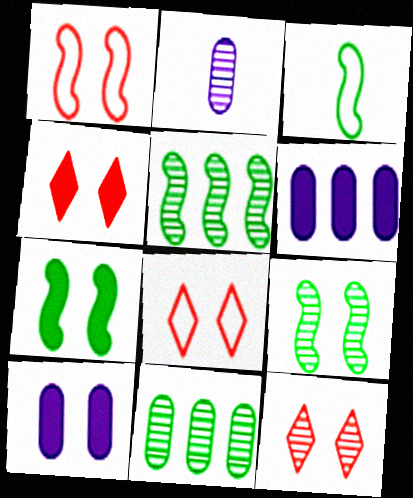[[2, 5, 12], 
[3, 5, 7], 
[3, 6, 12], 
[4, 7, 10], 
[4, 8, 12], 
[8, 9, 10]]